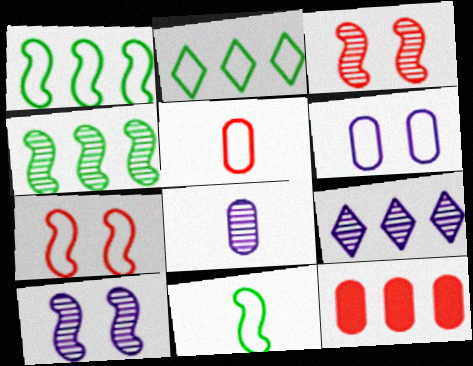[[1, 9, 12], 
[8, 9, 10]]